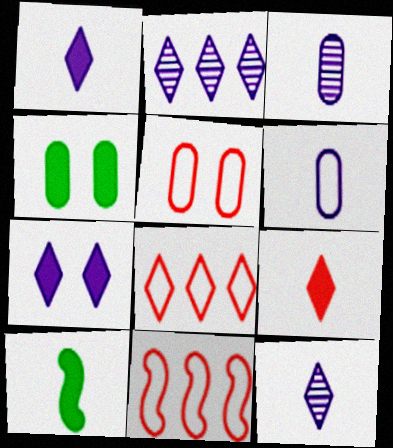[[2, 5, 10], 
[4, 11, 12]]